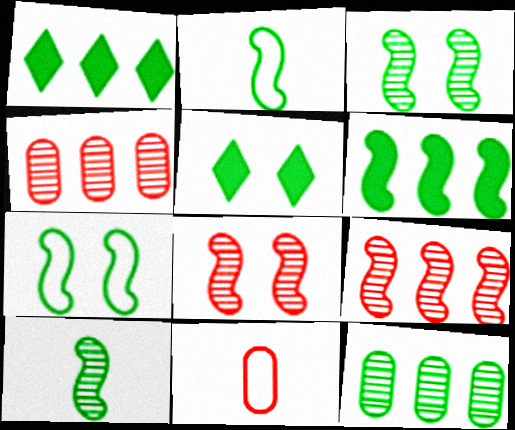[[2, 3, 6], 
[2, 5, 12], 
[6, 7, 10]]